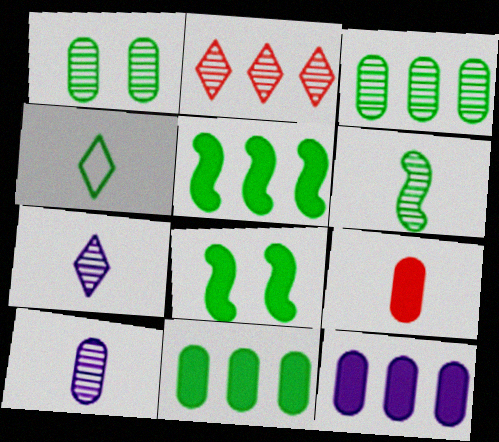[[1, 4, 5], 
[3, 4, 8]]